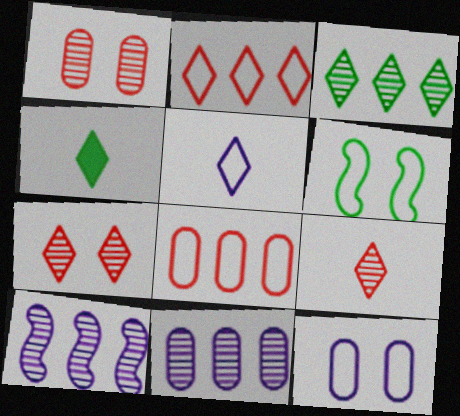[[4, 5, 9], 
[5, 6, 8]]